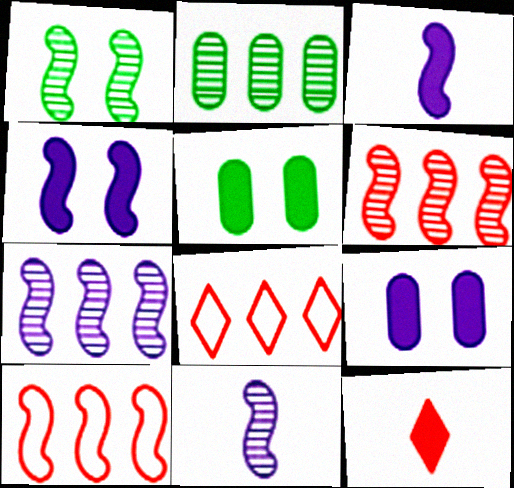[[1, 3, 10], 
[1, 6, 11], 
[5, 8, 11]]